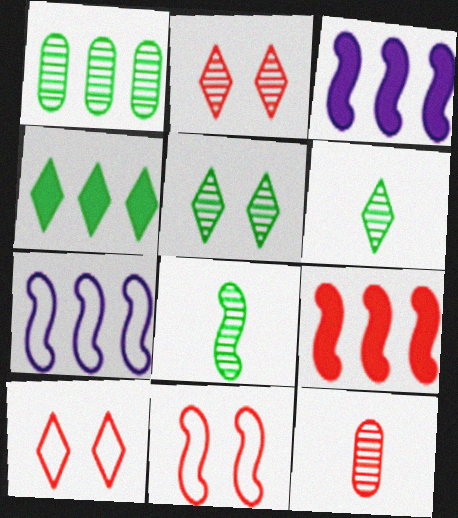[[1, 5, 8], 
[3, 8, 11], 
[9, 10, 12]]